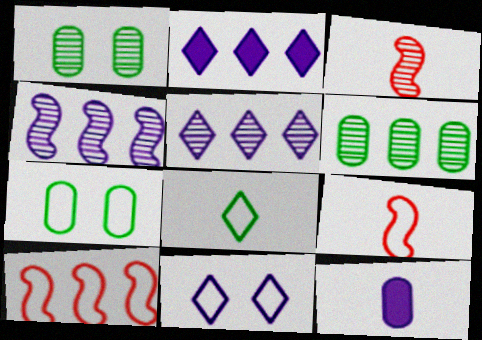[[1, 2, 9], 
[1, 3, 5], 
[2, 3, 7], 
[2, 6, 10], 
[3, 8, 12], 
[4, 11, 12]]